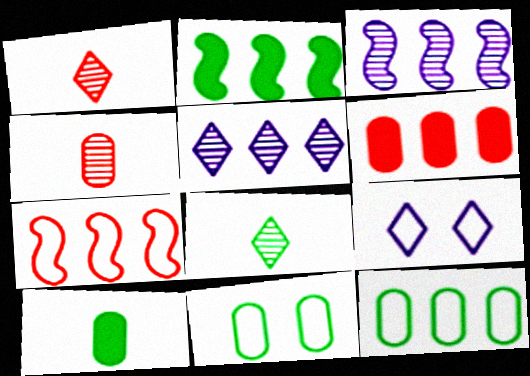[[2, 3, 7], 
[2, 4, 9], 
[2, 8, 11]]